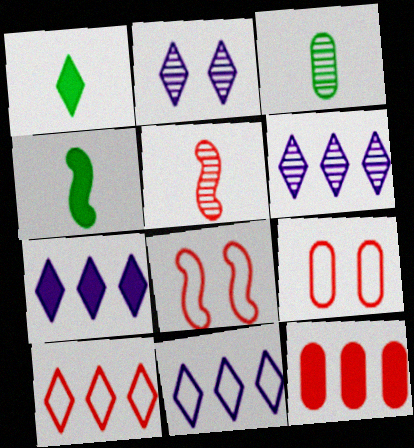[[1, 2, 10], 
[3, 7, 8], 
[4, 6, 9], 
[6, 7, 11]]